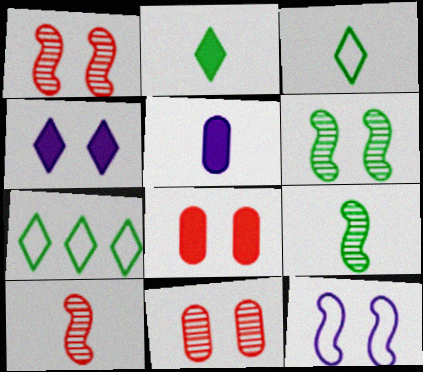[[1, 5, 7], 
[3, 5, 10]]